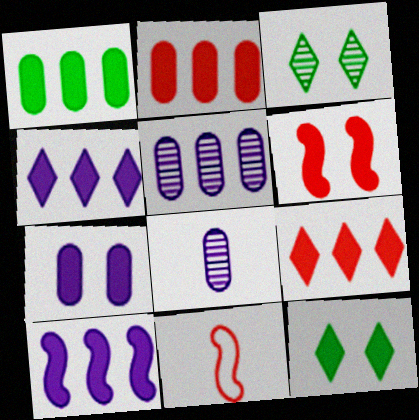[[1, 9, 10], 
[5, 11, 12], 
[6, 7, 12]]